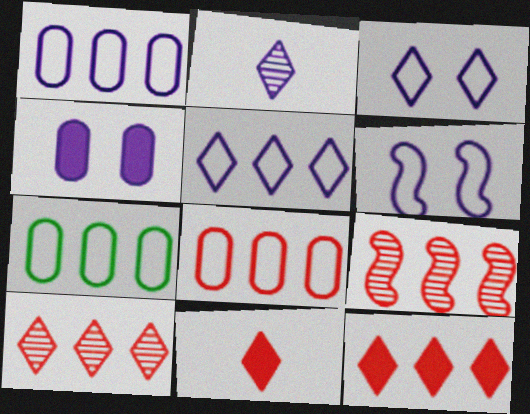[[1, 7, 8], 
[8, 9, 12]]